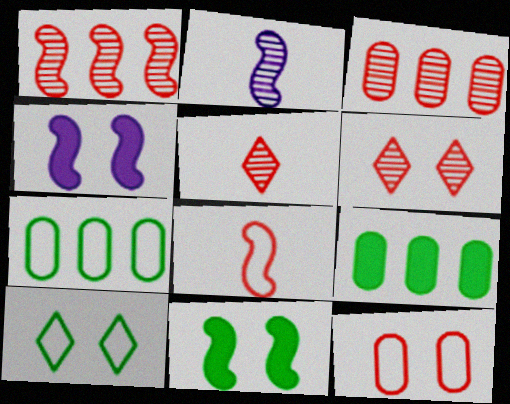[[4, 5, 7]]